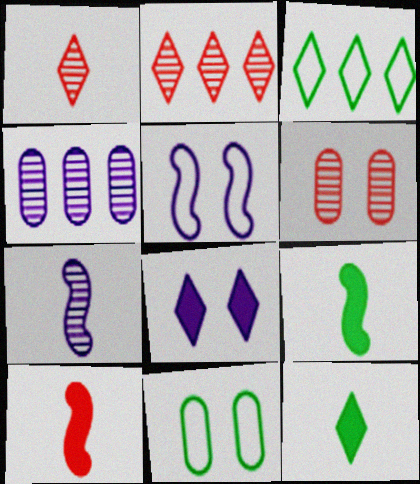[[1, 3, 8]]